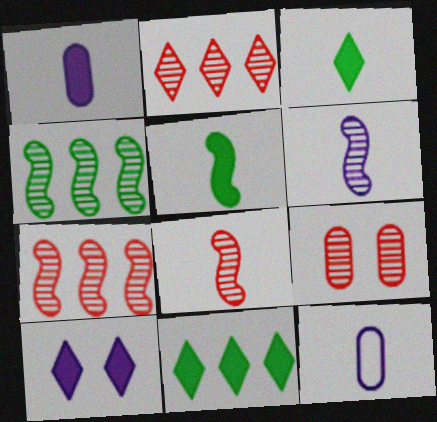[[2, 8, 9], 
[3, 8, 12]]